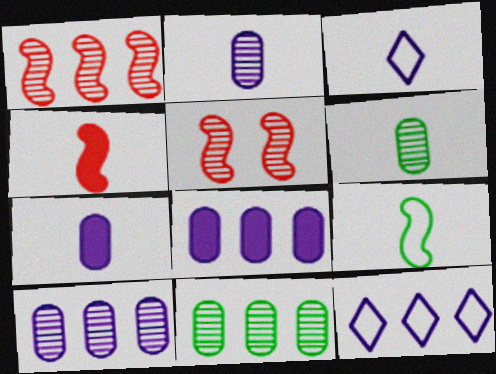[[3, 4, 6]]